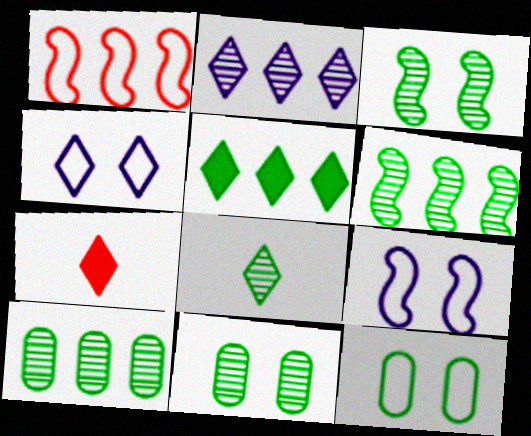[[3, 8, 10], 
[6, 8, 11], 
[7, 9, 10]]